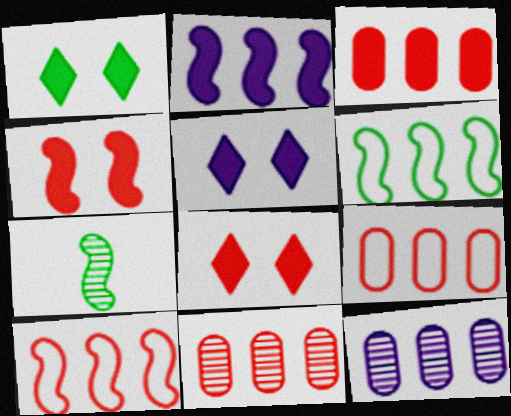[[1, 5, 8], 
[3, 9, 11], 
[5, 7, 9]]